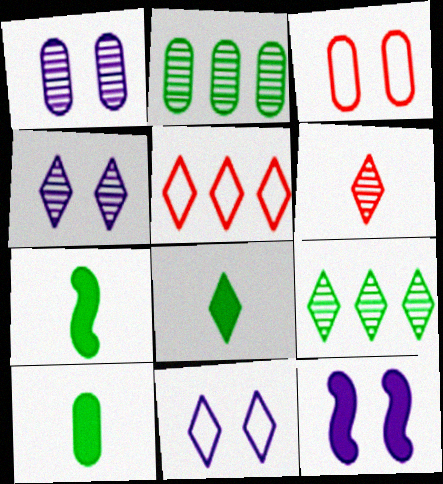[[1, 5, 7], 
[1, 11, 12], 
[4, 5, 8], 
[4, 6, 9], 
[7, 8, 10]]